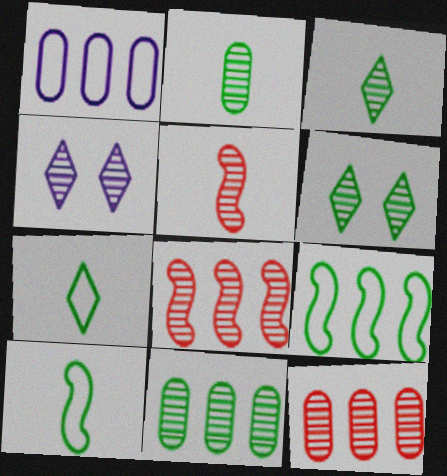[[2, 4, 8], 
[4, 5, 11]]